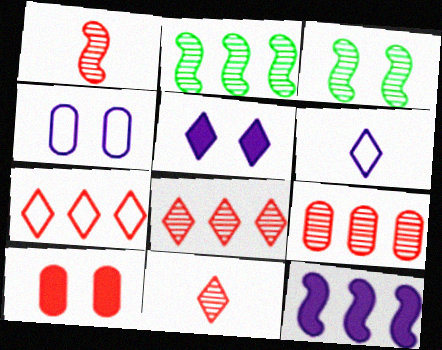[[1, 7, 10], 
[2, 6, 10]]